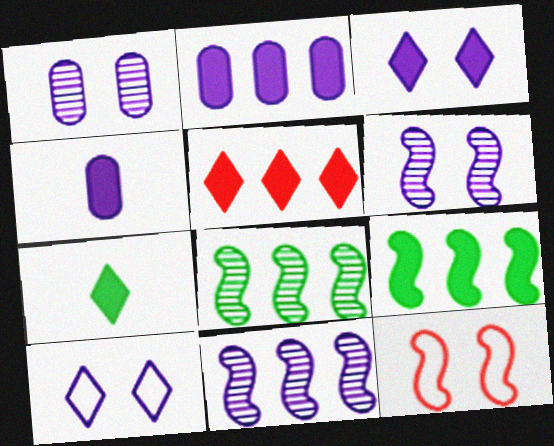[[2, 5, 9], 
[3, 5, 7], 
[4, 10, 11]]